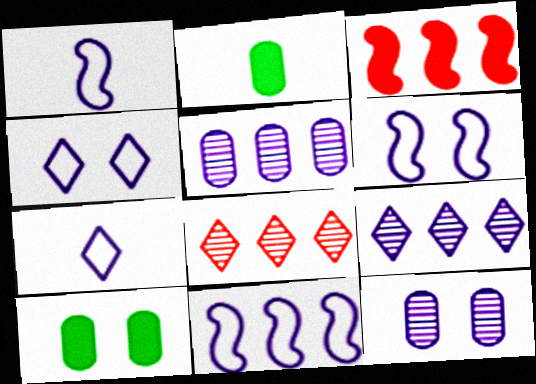[[1, 6, 11], 
[1, 8, 10], 
[2, 6, 8]]